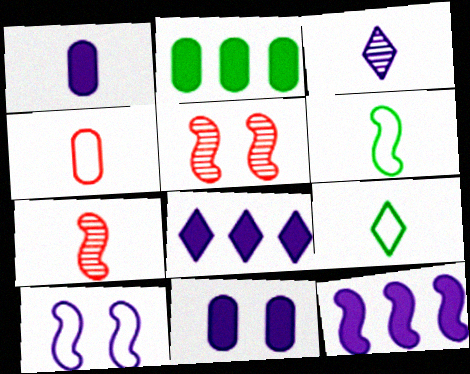[[1, 7, 9], 
[5, 6, 12]]